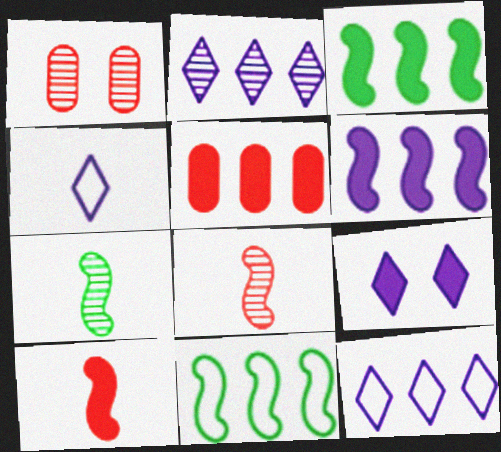[[1, 2, 7], 
[1, 3, 4], 
[2, 4, 9], 
[2, 5, 11]]